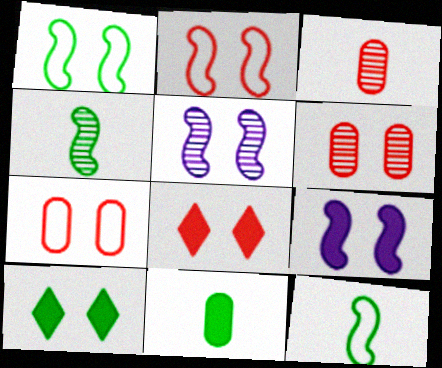[[2, 6, 8], 
[5, 7, 10]]